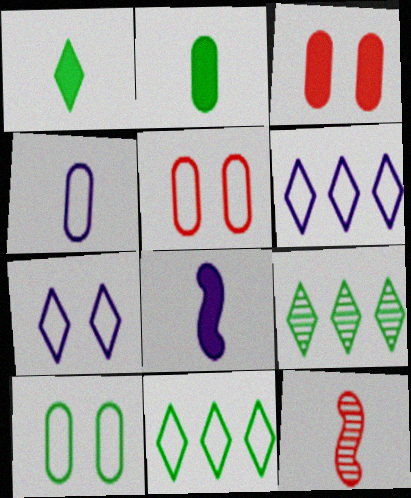[[1, 4, 12], 
[5, 8, 9]]